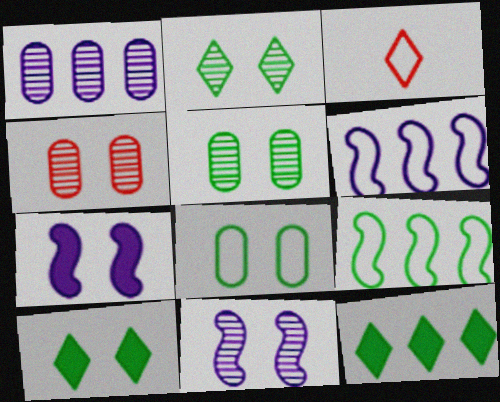[[2, 4, 11], 
[3, 6, 8]]